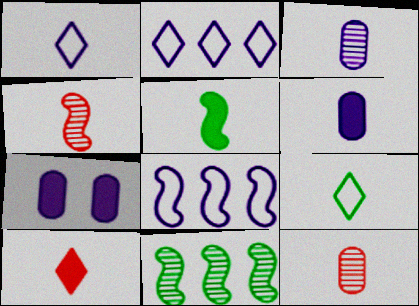[[1, 5, 12], 
[4, 6, 9], 
[5, 6, 10]]